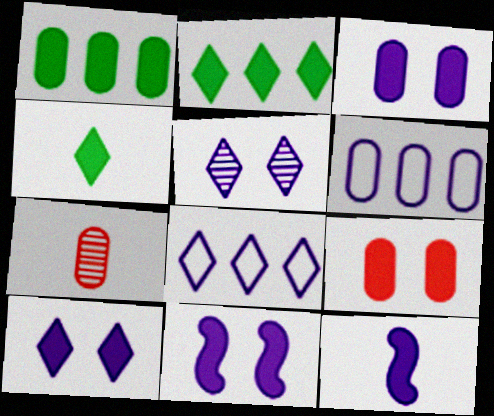[[2, 9, 12], 
[3, 10, 11], 
[5, 6, 12]]